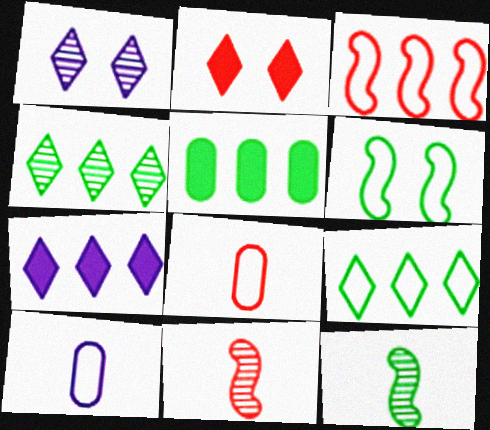[]